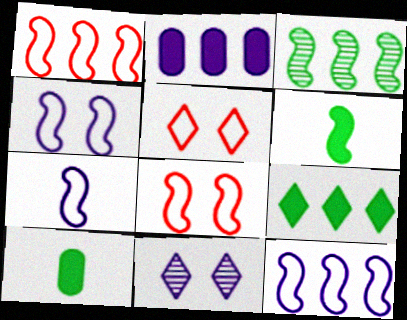[[1, 10, 11], 
[2, 7, 11], 
[4, 7, 12]]